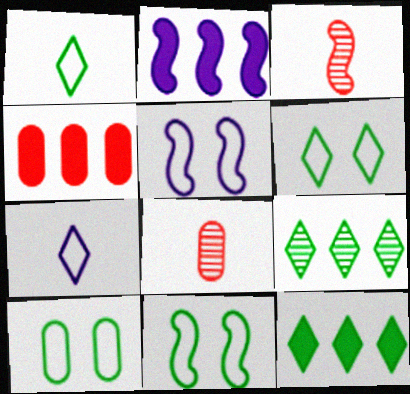[[2, 3, 11], 
[2, 4, 12], 
[2, 6, 8], 
[5, 8, 12], 
[6, 10, 11]]